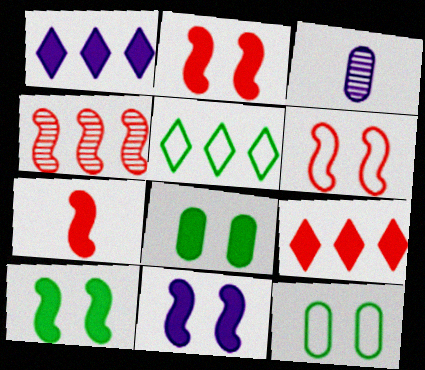[[1, 7, 8], 
[2, 3, 5], 
[2, 10, 11], 
[4, 6, 7]]